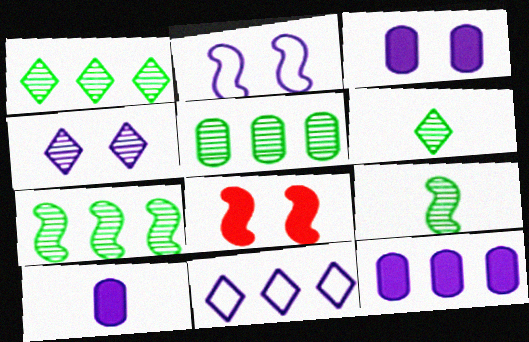[[1, 5, 7], 
[2, 3, 4], 
[3, 10, 12]]